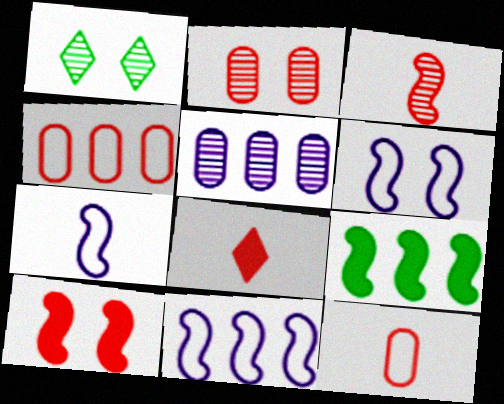[[1, 3, 5], 
[3, 6, 9], 
[3, 8, 12], 
[6, 7, 11]]